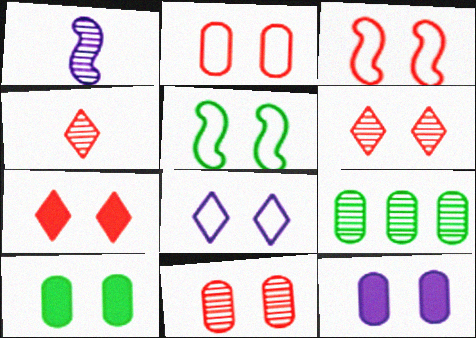[[1, 6, 9], 
[2, 5, 8], 
[3, 7, 11], 
[5, 6, 12]]